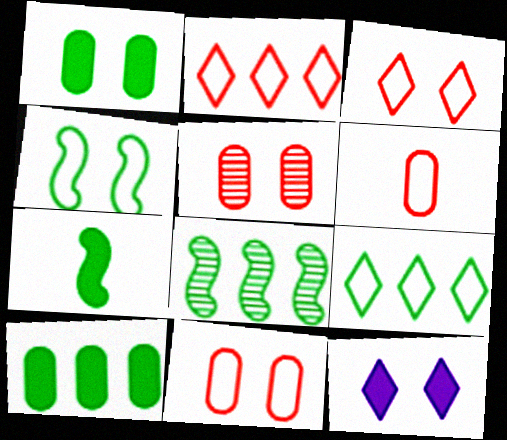[[4, 5, 12], 
[4, 7, 8], 
[6, 8, 12], 
[8, 9, 10]]